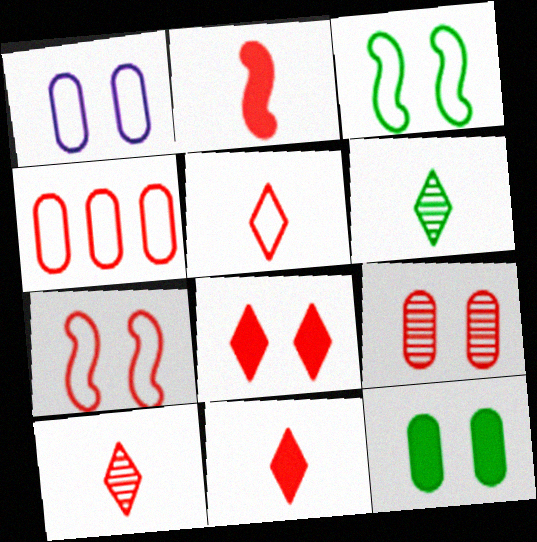[[1, 9, 12], 
[4, 5, 7], 
[5, 10, 11], 
[7, 8, 9]]